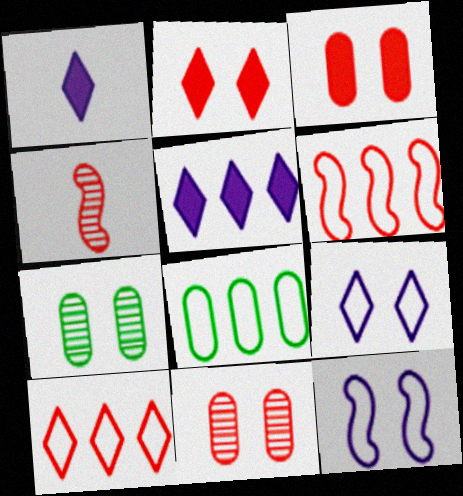[[1, 6, 7], 
[2, 7, 12], 
[3, 4, 10]]